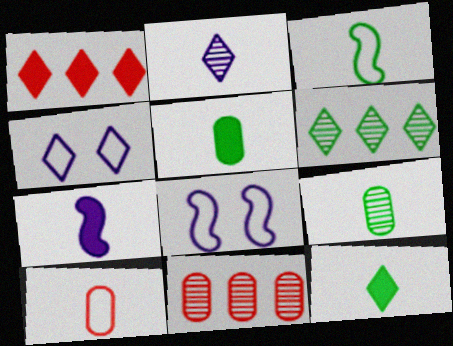[[1, 8, 9], 
[3, 9, 12], 
[8, 11, 12]]